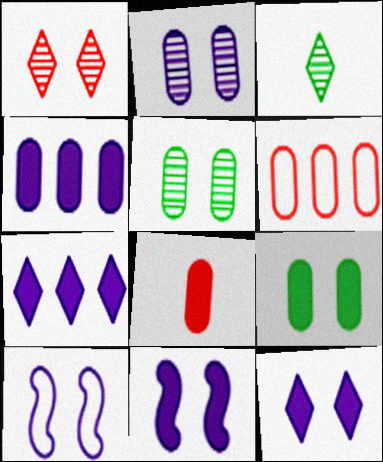[[1, 9, 10], 
[2, 10, 12], 
[3, 6, 11], 
[4, 8, 9]]